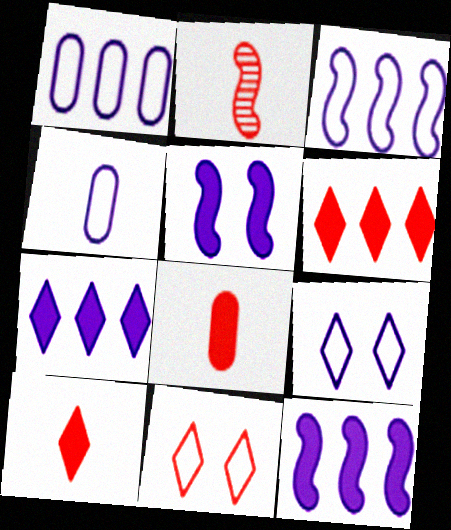[[3, 4, 9]]